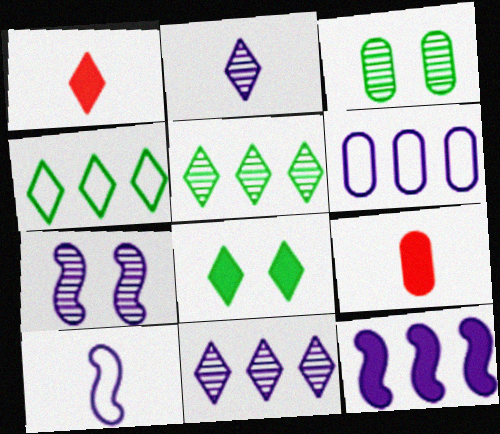[[3, 6, 9], 
[4, 7, 9], 
[6, 11, 12], 
[7, 10, 12], 
[8, 9, 12]]